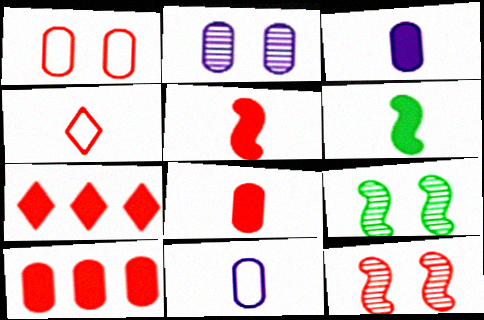[[4, 10, 12], 
[7, 9, 11]]